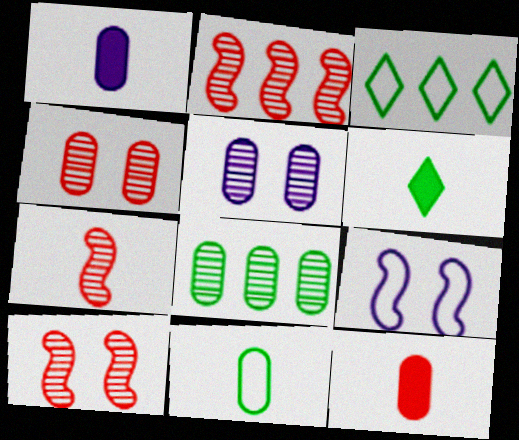[[1, 3, 10], 
[2, 7, 10]]